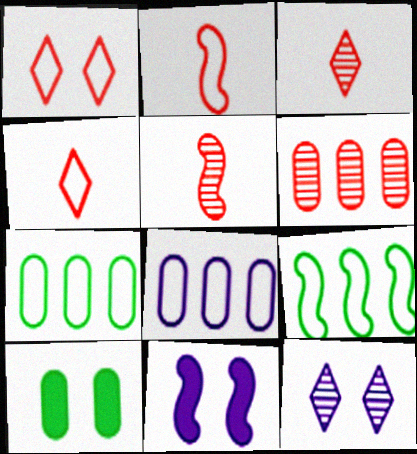[[3, 7, 11], 
[5, 9, 11]]